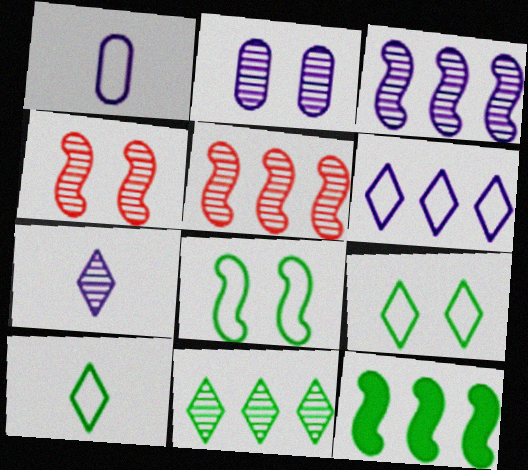[[2, 3, 7]]